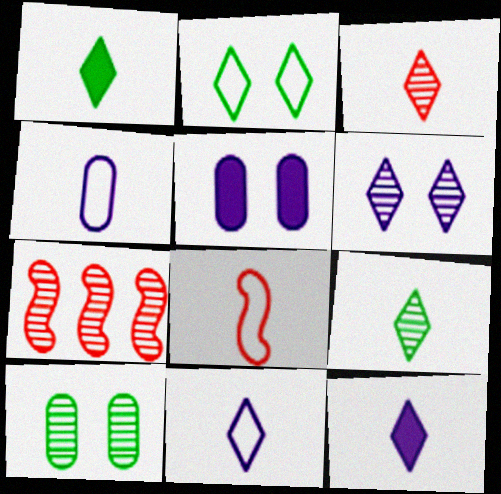[[1, 3, 11]]